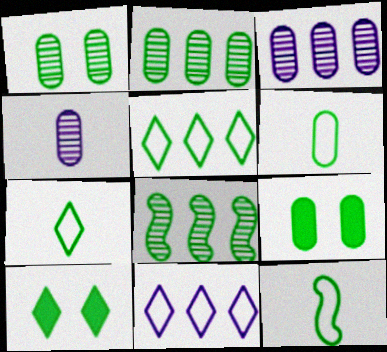[[2, 6, 9], 
[2, 10, 12], 
[6, 7, 12], 
[6, 8, 10], 
[7, 8, 9]]